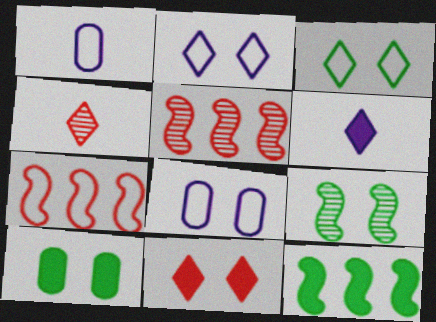[[1, 3, 7], 
[3, 9, 10], 
[4, 8, 12], 
[8, 9, 11]]